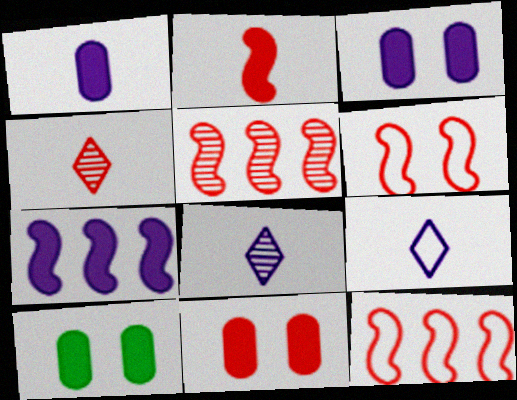[[2, 5, 6], 
[3, 10, 11], 
[4, 11, 12], 
[5, 9, 10], 
[8, 10, 12]]